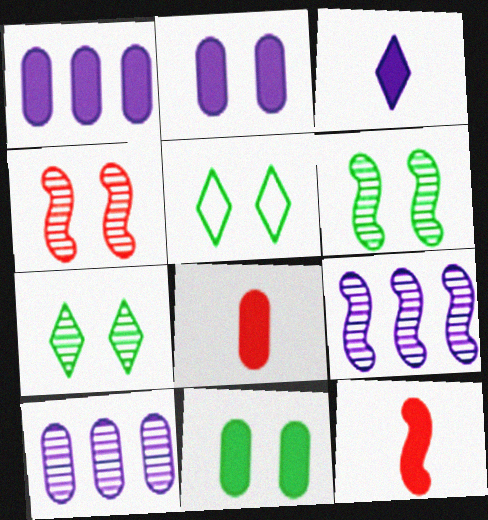[[1, 8, 11], 
[2, 4, 5], 
[5, 6, 11], 
[5, 8, 9], 
[5, 10, 12]]